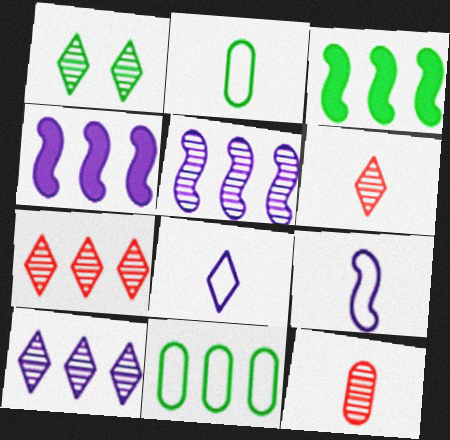[[1, 2, 3], 
[1, 5, 12], 
[1, 6, 10], 
[4, 7, 11]]